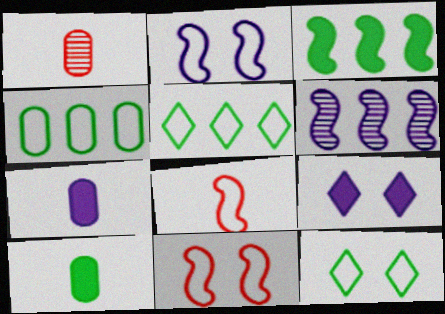[]